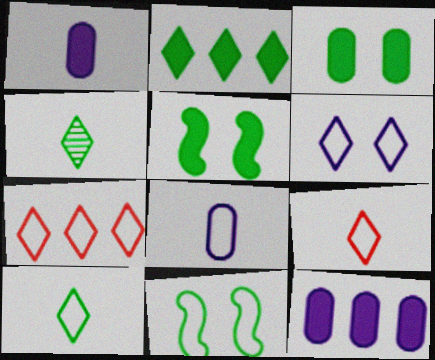[[6, 7, 10], 
[7, 8, 11]]